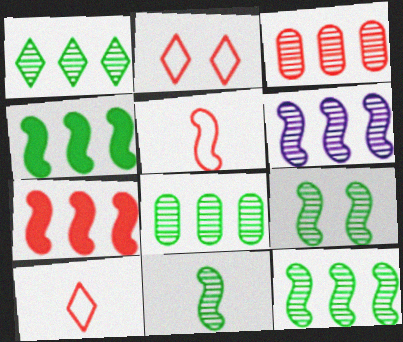[[1, 3, 6], 
[1, 8, 12], 
[9, 11, 12]]